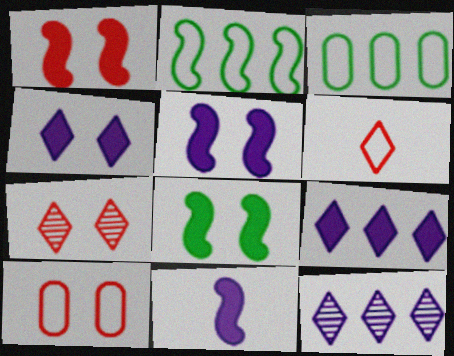[[1, 5, 8], 
[1, 7, 10], 
[3, 7, 11]]